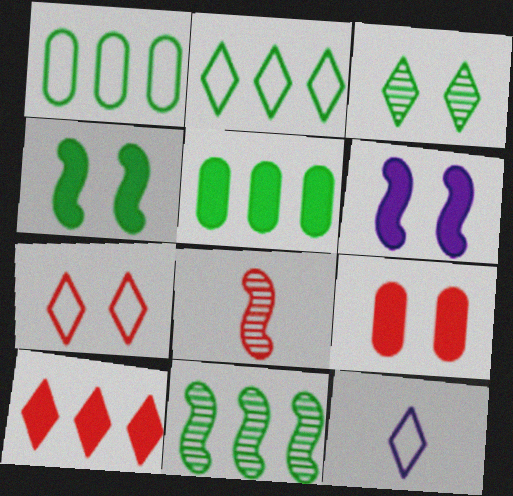[[2, 5, 11], 
[2, 7, 12], 
[3, 10, 12], 
[9, 11, 12]]